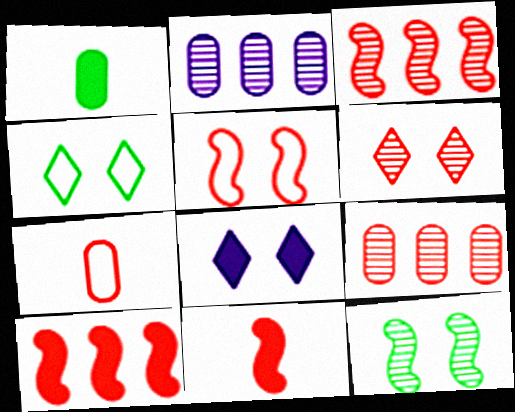[[1, 8, 10], 
[2, 4, 11], 
[3, 5, 11], 
[4, 6, 8], 
[6, 7, 10]]